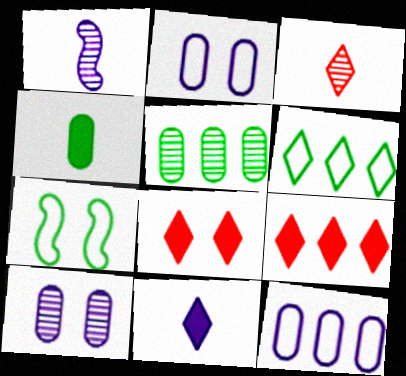[[7, 8, 10]]